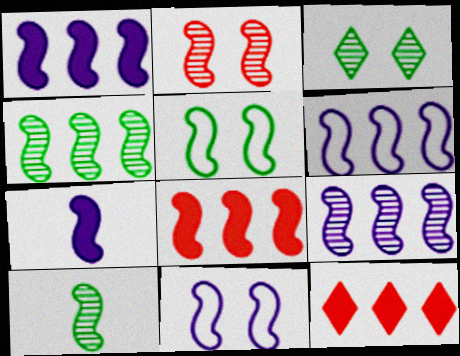[[1, 6, 9], 
[2, 9, 10], 
[4, 6, 8], 
[7, 9, 11], 
[8, 10, 11]]